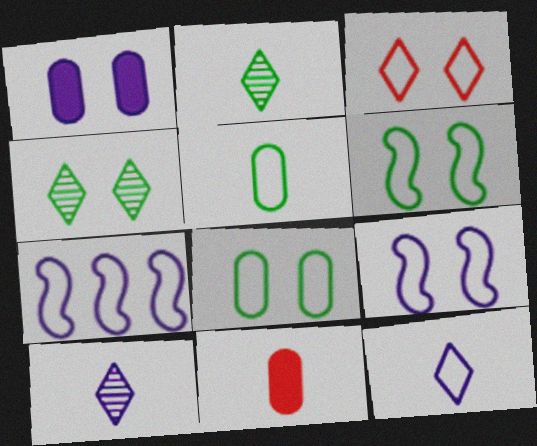[[1, 7, 10], 
[3, 5, 7], 
[3, 8, 9], 
[4, 7, 11]]